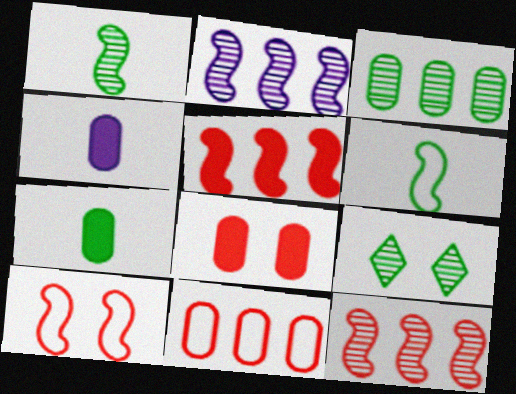[[1, 3, 9]]